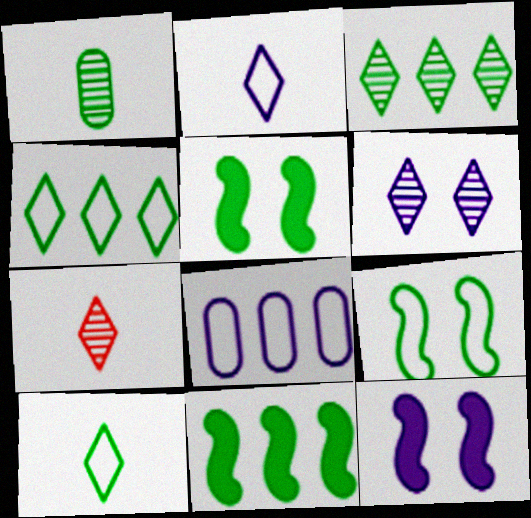[[1, 4, 5], 
[3, 6, 7], 
[5, 7, 8]]